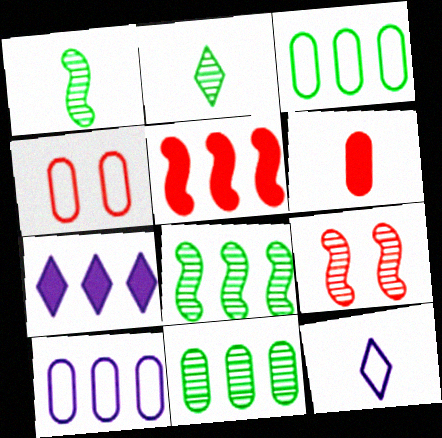[[1, 4, 7], 
[1, 6, 12]]